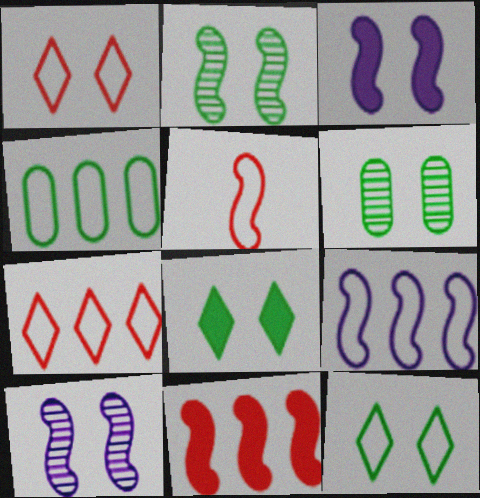[[1, 3, 6], 
[4, 7, 9]]